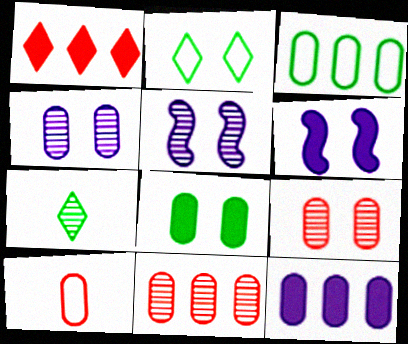[[2, 6, 9], 
[3, 11, 12], 
[5, 7, 11]]